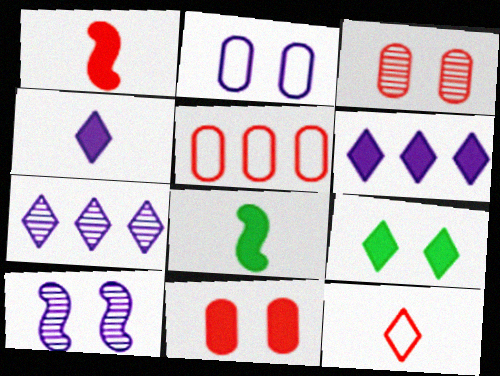[[6, 8, 11], 
[7, 9, 12]]